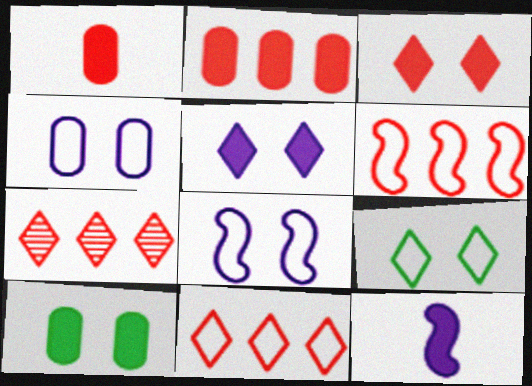[[2, 6, 7]]